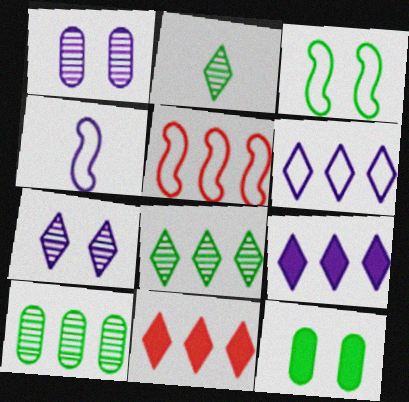[[1, 4, 9], 
[3, 4, 5], 
[5, 9, 10], 
[6, 8, 11]]